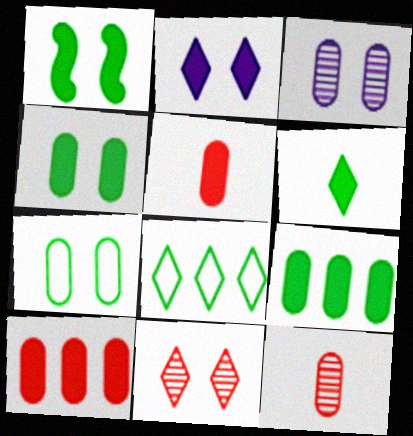[[1, 6, 9]]